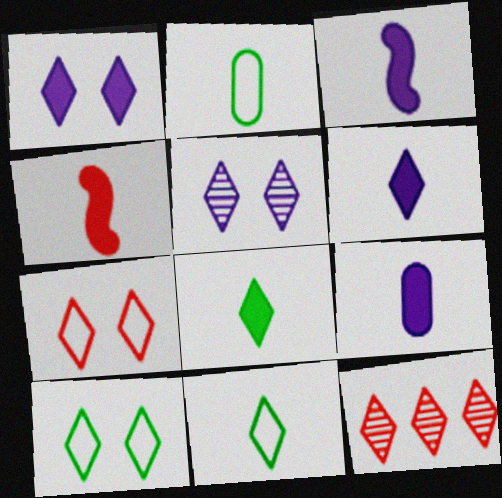[[1, 11, 12], 
[3, 6, 9], 
[4, 8, 9], 
[6, 10, 12]]